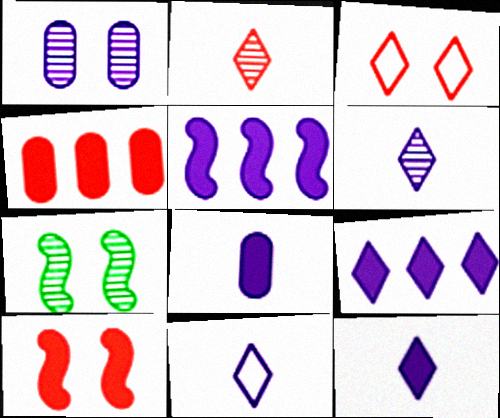[[1, 5, 11], 
[4, 7, 11], 
[6, 11, 12]]